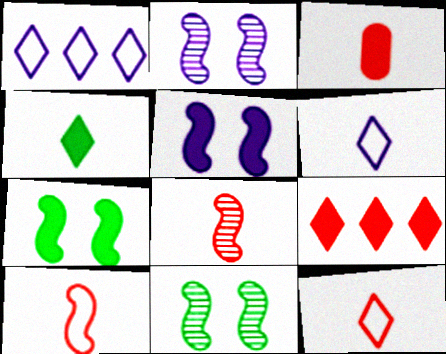[[1, 3, 11], 
[3, 8, 12]]